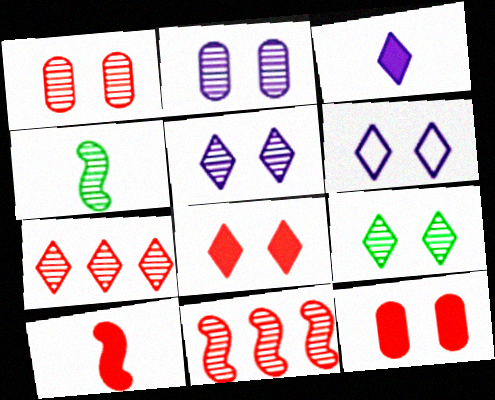[[2, 4, 7], 
[6, 8, 9]]